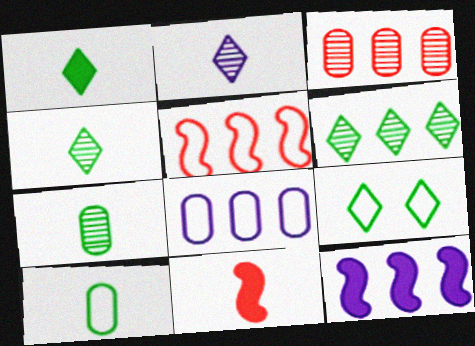[[1, 6, 9], 
[2, 10, 11]]